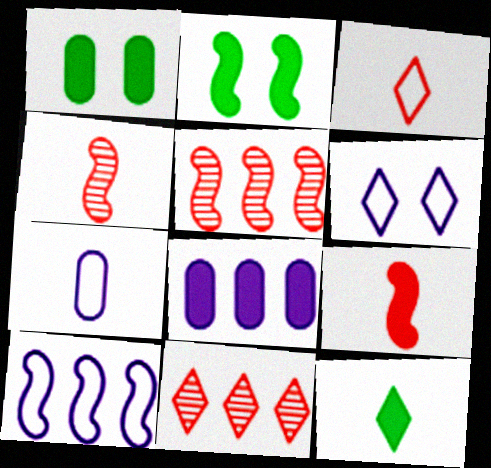[[2, 4, 10], 
[2, 7, 11], 
[4, 7, 12], 
[6, 7, 10], 
[6, 11, 12]]